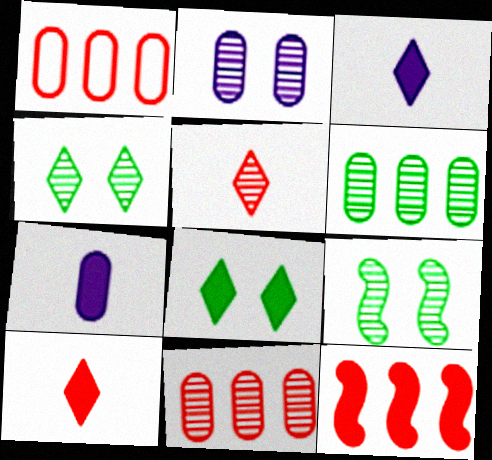[[1, 3, 9], 
[7, 8, 12]]